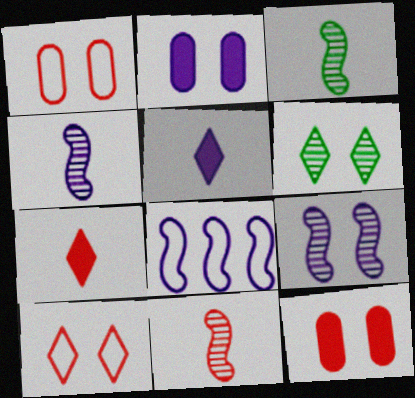[[3, 4, 11]]